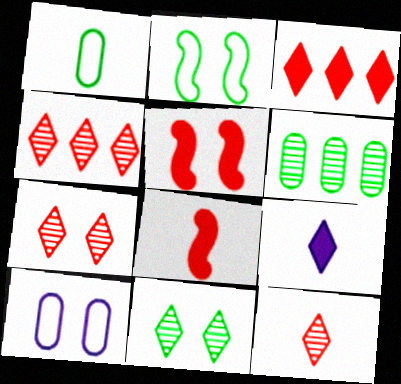[[4, 7, 12], 
[5, 10, 11]]